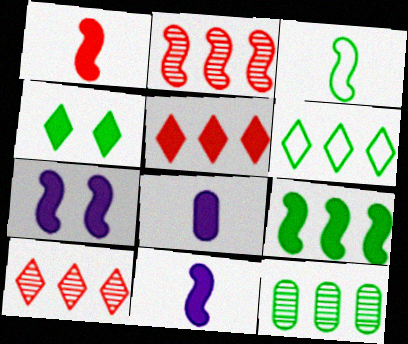[[1, 7, 9], 
[2, 3, 7], 
[3, 4, 12], 
[6, 9, 12]]